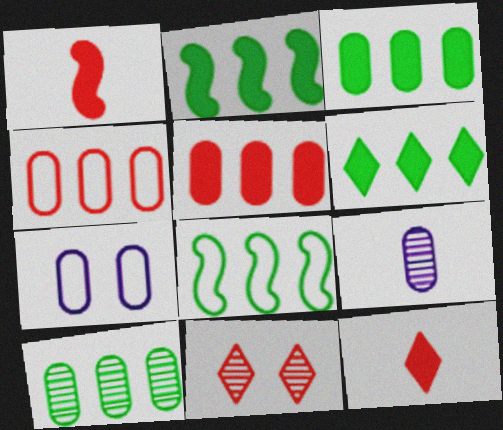[[1, 4, 11], 
[2, 3, 6], 
[6, 8, 10]]